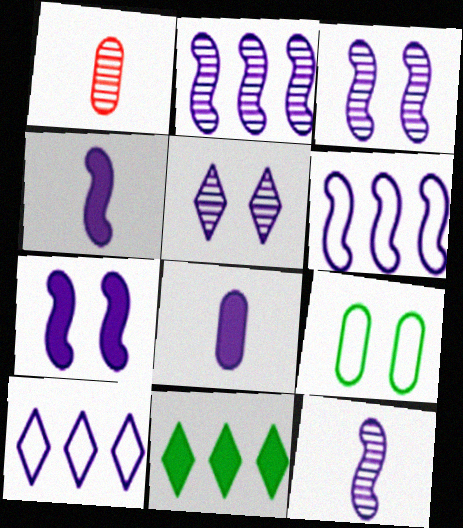[[2, 3, 12], 
[3, 4, 6], 
[3, 8, 10], 
[5, 6, 8], 
[6, 7, 12]]